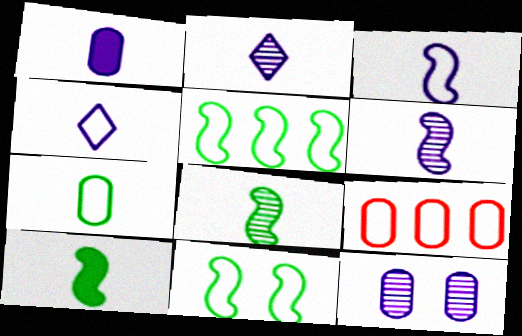[[1, 2, 3], 
[1, 4, 6], 
[4, 9, 11]]